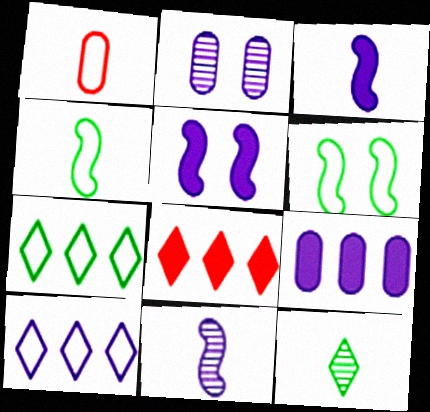[[1, 3, 12], 
[1, 6, 10], 
[2, 3, 10], 
[2, 4, 8]]